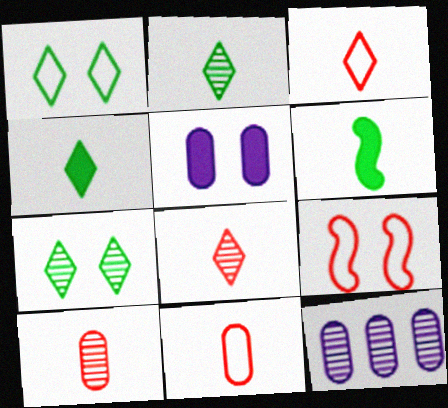[[4, 9, 12], 
[5, 7, 9]]